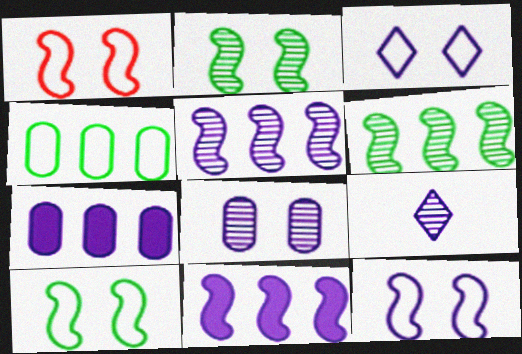[[1, 10, 12], 
[5, 8, 9], 
[7, 9, 12]]